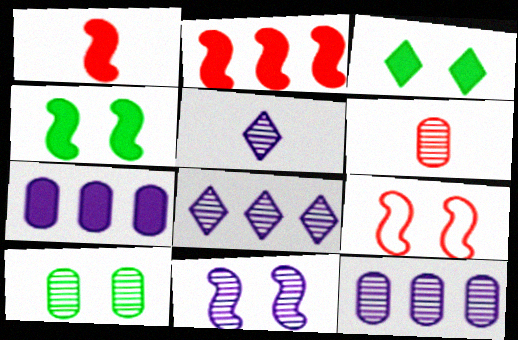[[1, 3, 7], 
[4, 9, 11], 
[5, 11, 12], 
[6, 10, 12]]